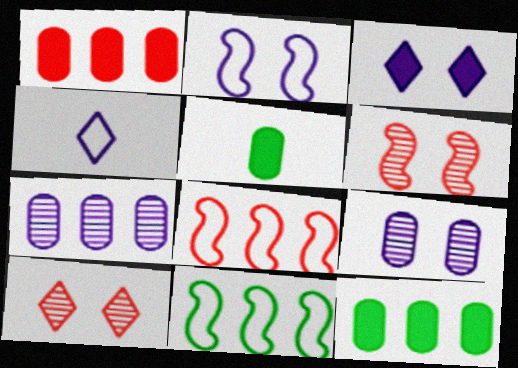[[2, 3, 9], 
[4, 6, 12]]